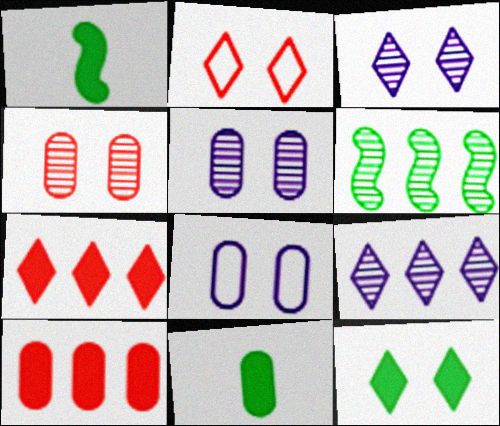[[2, 3, 12]]